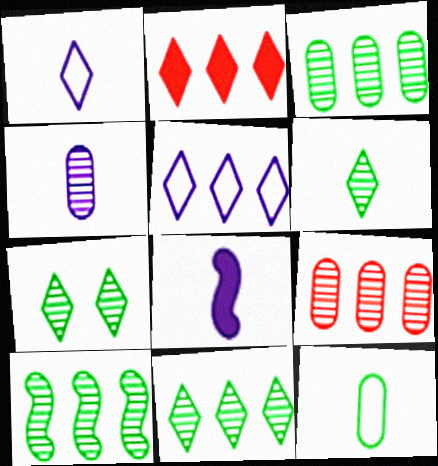[[1, 2, 7], 
[1, 4, 8], 
[2, 5, 11], 
[3, 10, 11], 
[6, 7, 11]]